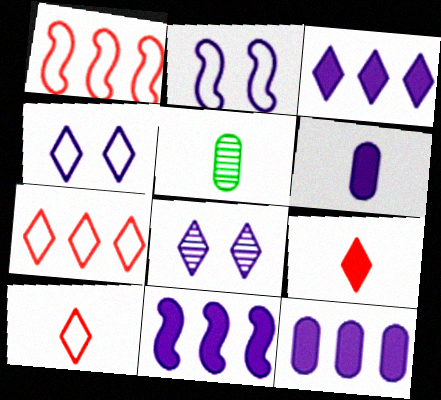[[3, 11, 12]]